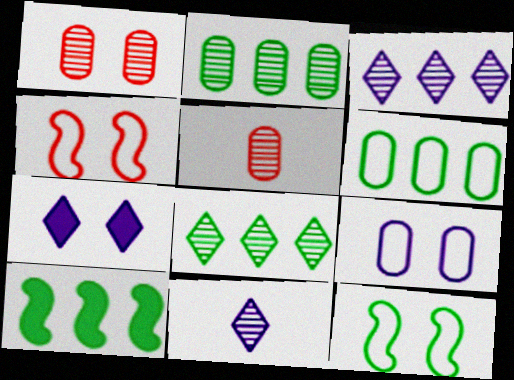[[1, 7, 12], 
[6, 8, 10]]